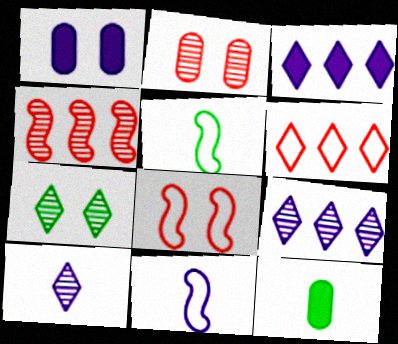[[1, 7, 8], 
[1, 9, 11], 
[2, 3, 5], 
[8, 9, 12]]